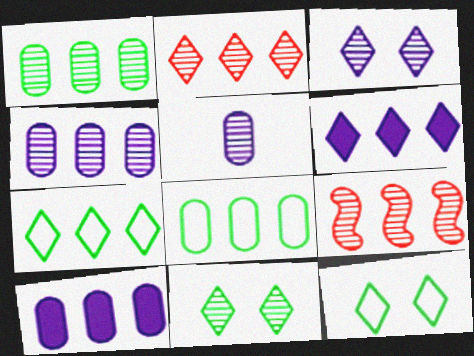[[2, 6, 7], 
[5, 9, 11], 
[6, 8, 9], 
[7, 9, 10]]